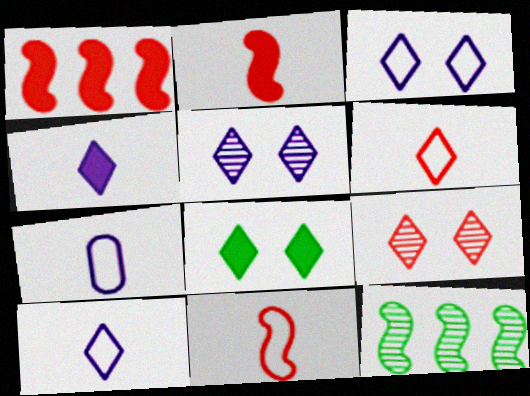[[3, 8, 9]]